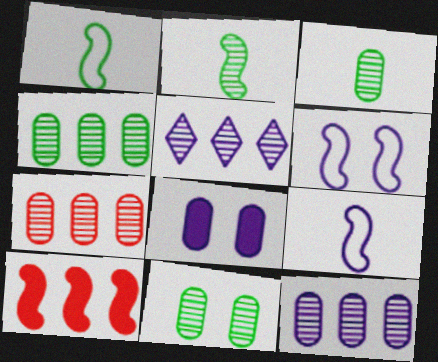[[2, 6, 10], 
[3, 4, 11], 
[4, 7, 12], 
[5, 8, 9]]